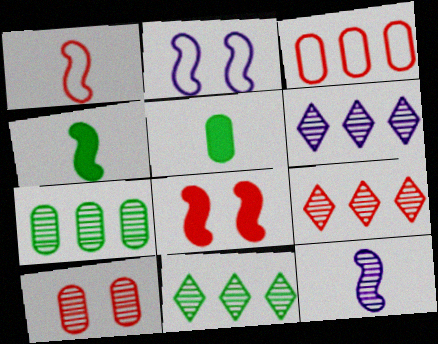[[1, 4, 12], 
[2, 5, 9], 
[6, 9, 11], 
[10, 11, 12]]